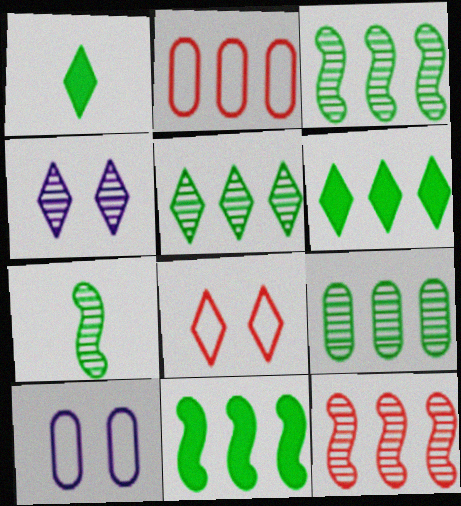[[1, 10, 12], 
[3, 5, 9]]